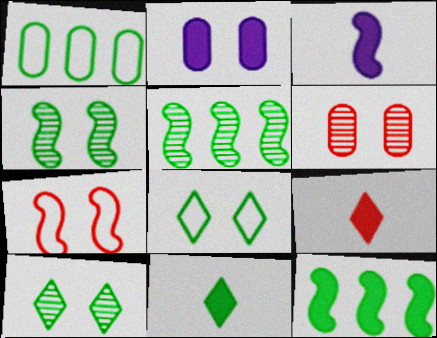[[1, 4, 11], 
[2, 7, 10], 
[2, 9, 12], 
[3, 5, 7]]